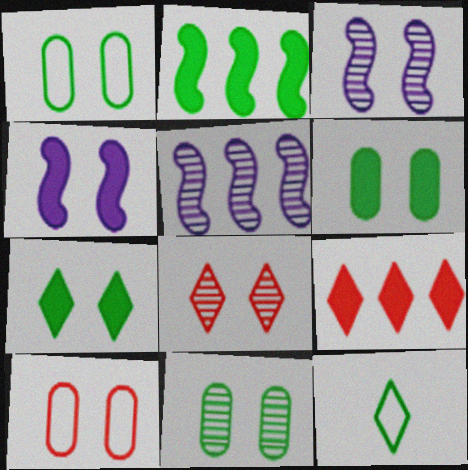[[1, 4, 8], 
[1, 6, 11], 
[2, 11, 12], 
[3, 7, 10], 
[3, 8, 11]]